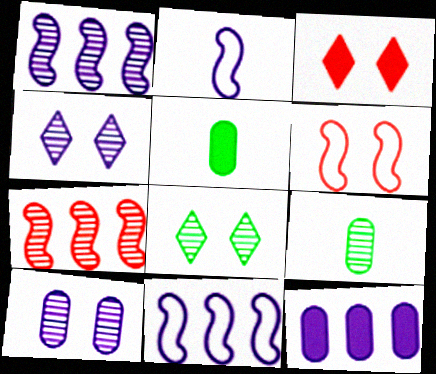[[2, 4, 12], 
[3, 9, 11], 
[4, 7, 9]]